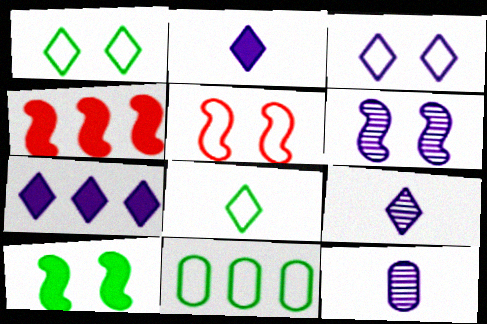[[1, 4, 12], 
[3, 7, 9], 
[5, 6, 10]]